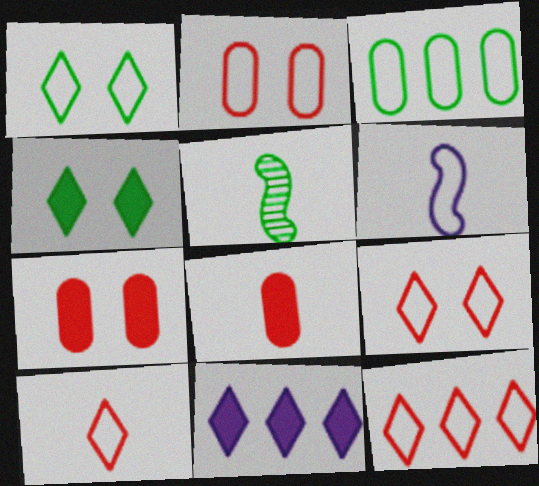[[2, 5, 11], 
[3, 4, 5], 
[3, 6, 9], 
[9, 10, 12]]